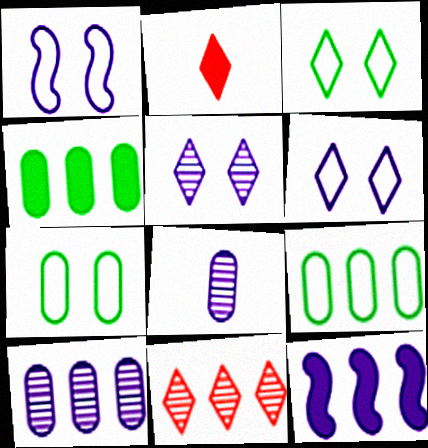[[6, 8, 12], 
[9, 11, 12]]